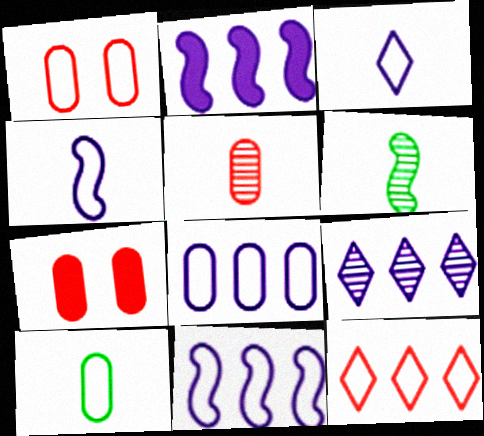[[1, 8, 10], 
[2, 8, 9]]